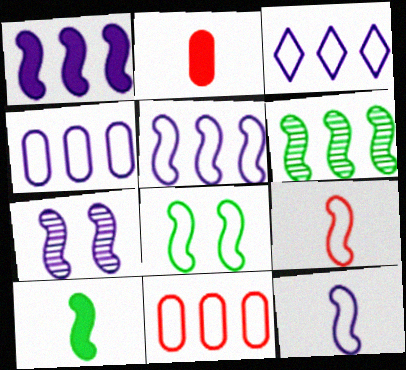[[1, 7, 12], 
[3, 4, 5], 
[5, 8, 9], 
[6, 8, 10]]